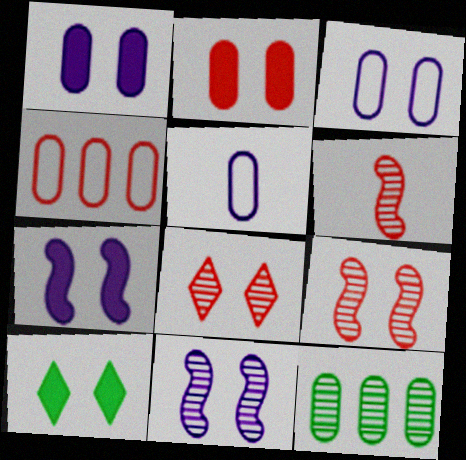[[2, 5, 12], 
[2, 7, 10], 
[3, 9, 10]]